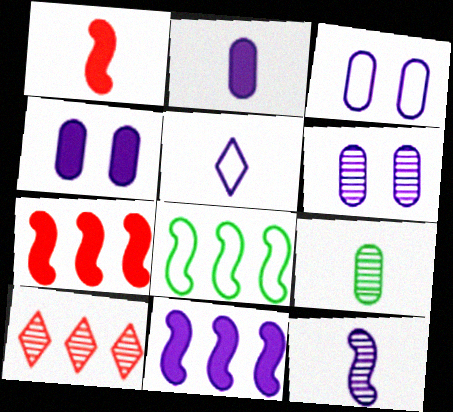[[1, 5, 9], 
[2, 5, 12], 
[3, 4, 6], 
[5, 6, 11]]